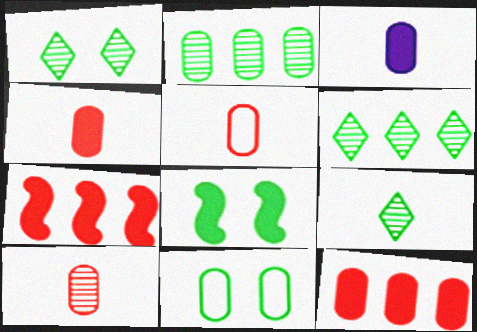[[1, 6, 9], 
[1, 8, 11], 
[4, 5, 10]]